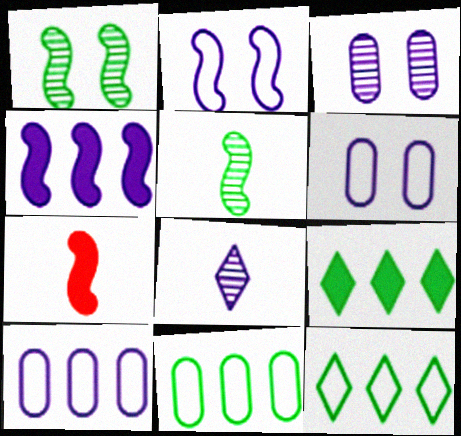[[3, 7, 12], 
[4, 6, 8]]